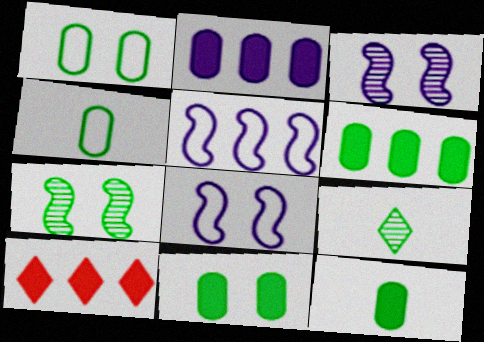[[3, 4, 10], 
[6, 11, 12]]